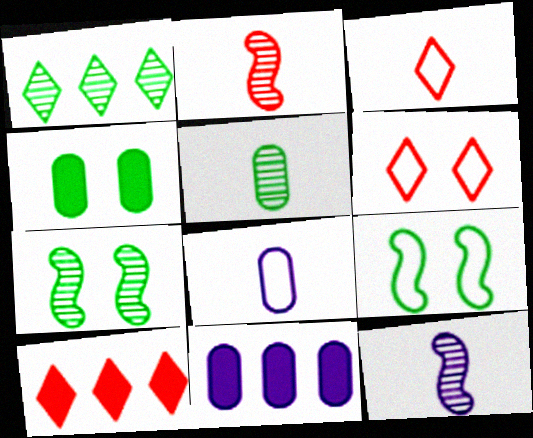[[1, 5, 7], 
[3, 7, 11], 
[7, 8, 10]]